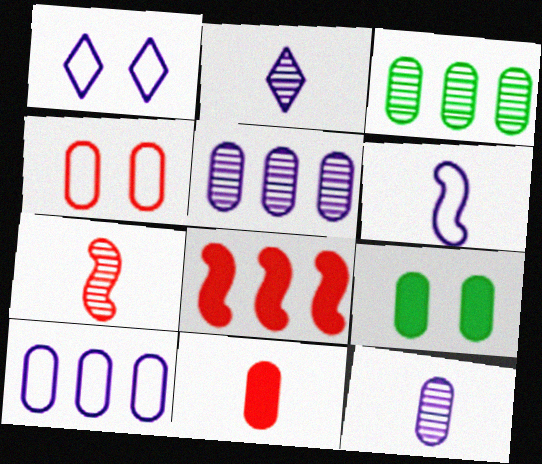[[1, 6, 10]]